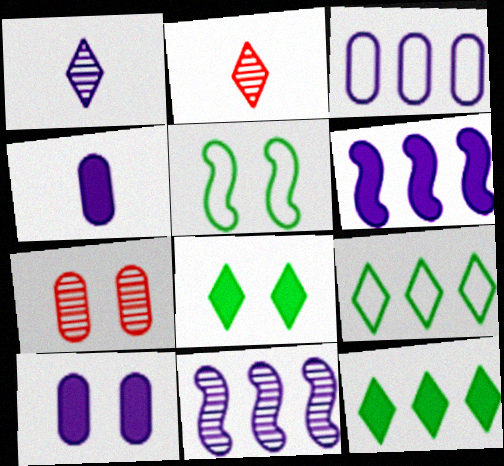[]